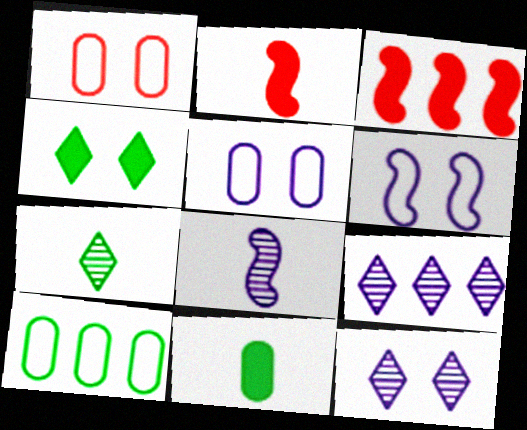[[2, 10, 12], 
[3, 5, 7], 
[3, 9, 10]]